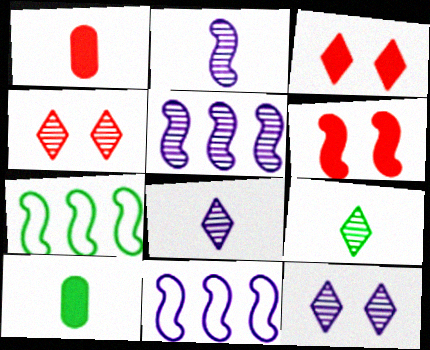[[1, 7, 12], 
[2, 6, 7], 
[4, 10, 11]]